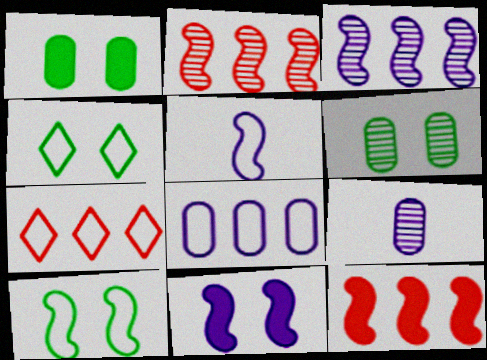[[3, 5, 11], 
[4, 9, 12]]